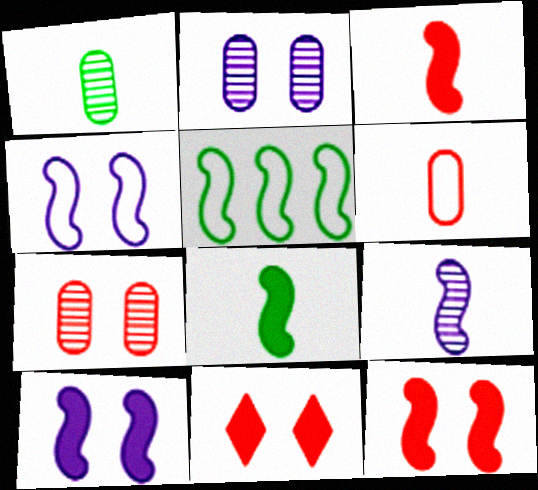[[5, 9, 12]]